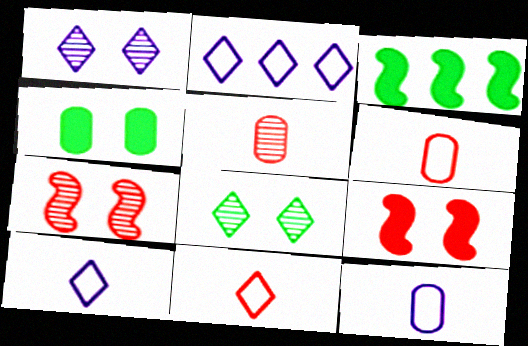[[1, 3, 6]]